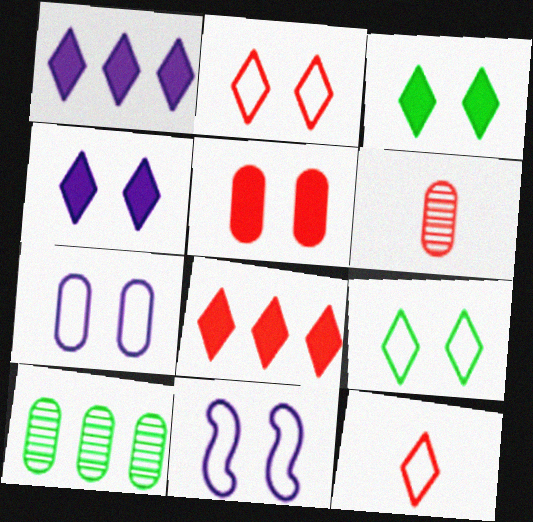[]